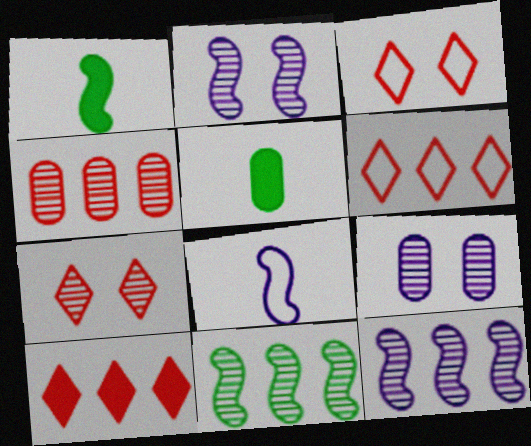[[1, 6, 9], 
[2, 5, 6], 
[3, 5, 12]]